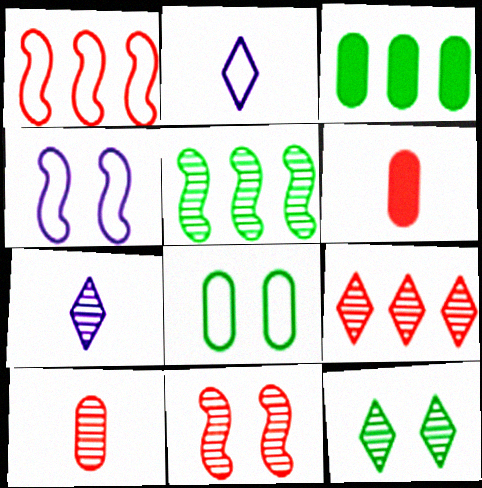[[1, 2, 8], 
[2, 3, 11], 
[7, 9, 12], 
[9, 10, 11]]